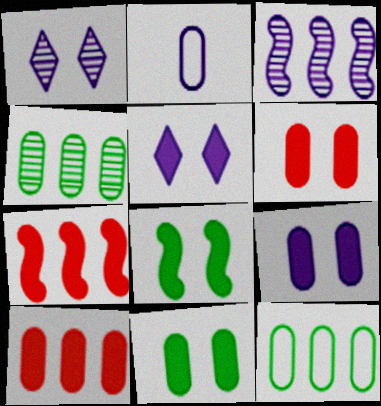[[2, 3, 5], 
[2, 4, 6], 
[5, 6, 8], 
[6, 9, 11]]